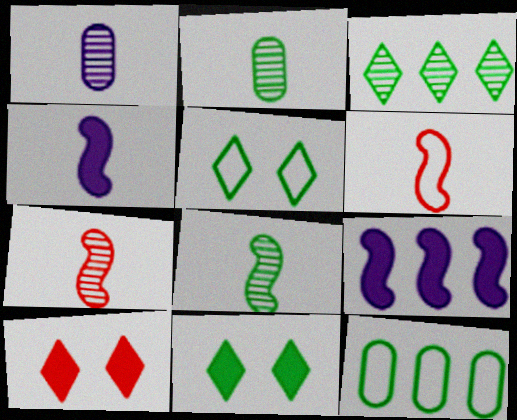[[4, 6, 8], 
[8, 11, 12]]